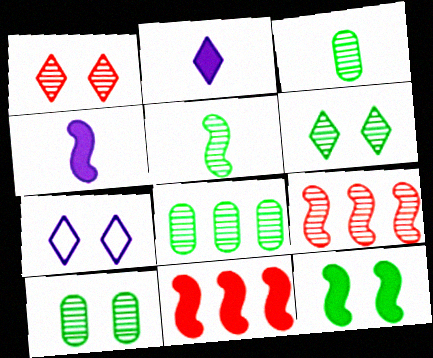[[3, 7, 11], 
[3, 8, 10], 
[4, 11, 12], 
[5, 6, 8]]